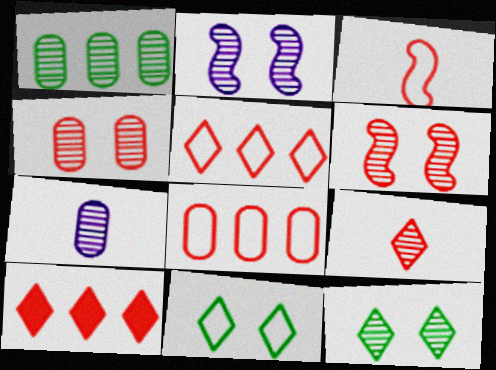[[1, 2, 9], 
[1, 4, 7], 
[2, 4, 12], 
[3, 4, 10]]